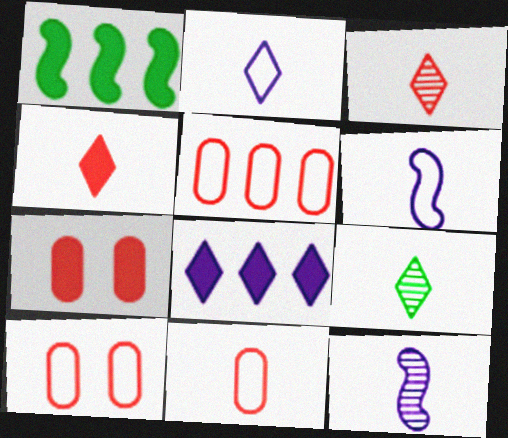[[2, 4, 9], 
[5, 10, 11]]